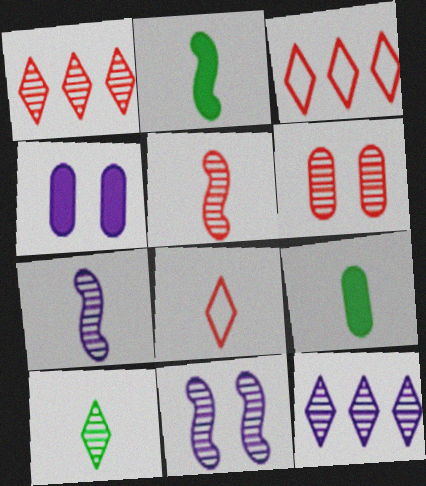[[1, 5, 6], 
[3, 9, 11], 
[7, 8, 9]]